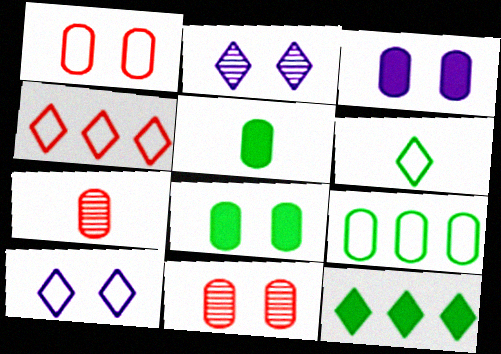[[3, 7, 9], 
[4, 6, 10]]